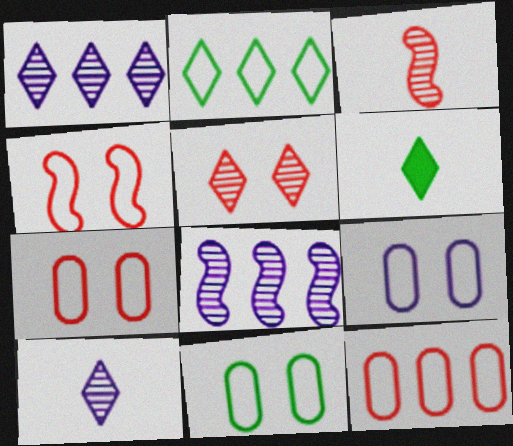[[6, 7, 8], 
[7, 9, 11]]